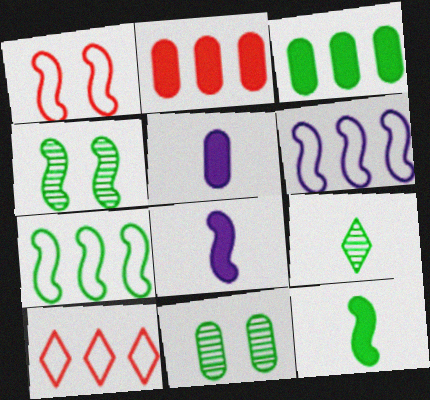[[4, 5, 10], 
[4, 7, 12], 
[8, 10, 11]]